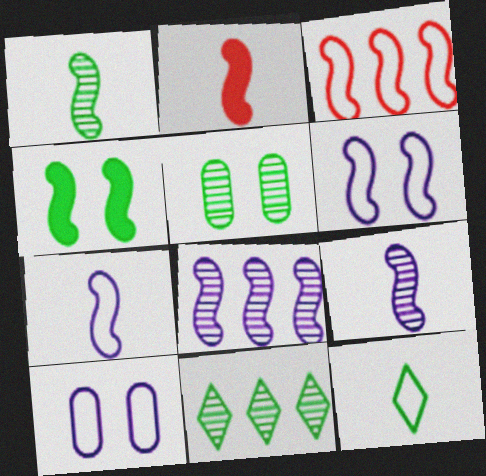[[1, 2, 7], 
[1, 5, 11], 
[2, 10, 11], 
[3, 4, 9], 
[3, 10, 12]]